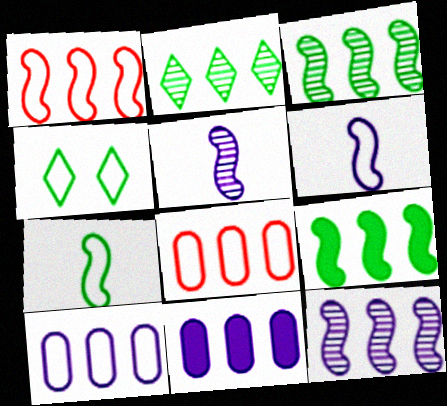[[1, 2, 11], 
[1, 9, 12], 
[4, 6, 8]]